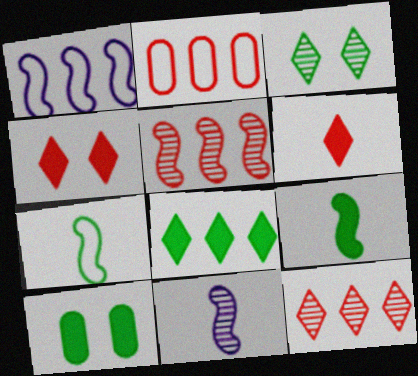[[8, 9, 10]]